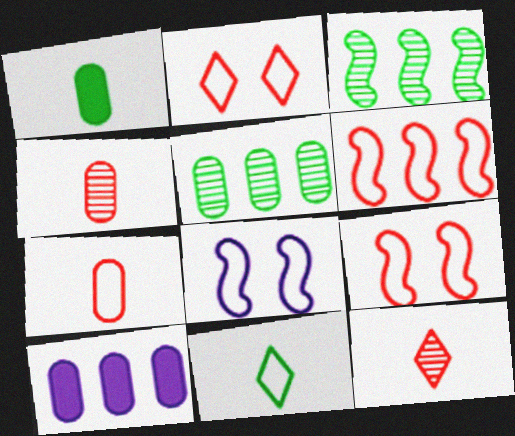[[2, 6, 7]]